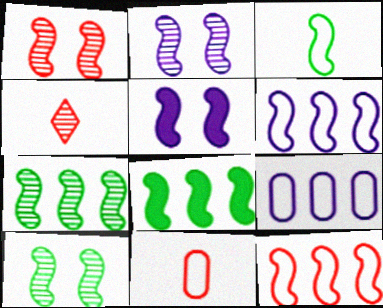[[1, 2, 10], 
[3, 8, 10]]